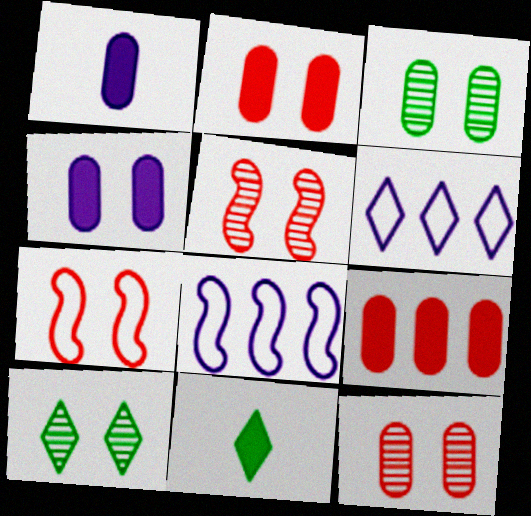[[4, 7, 10], 
[8, 11, 12]]